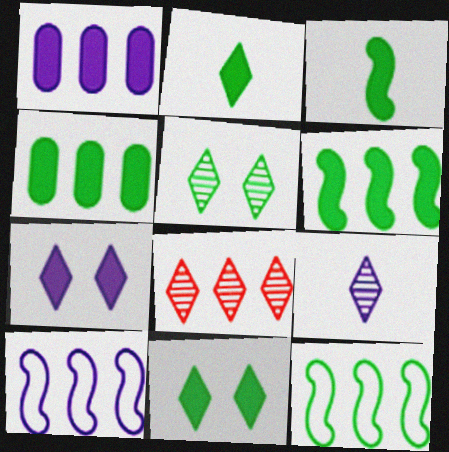[[1, 8, 12], 
[3, 4, 11], 
[4, 8, 10], 
[5, 8, 9]]